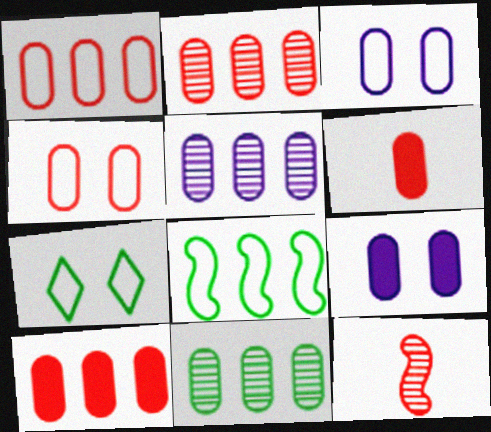[[1, 2, 10], 
[2, 4, 6], 
[2, 5, 11], 
[3, 6, 11]]